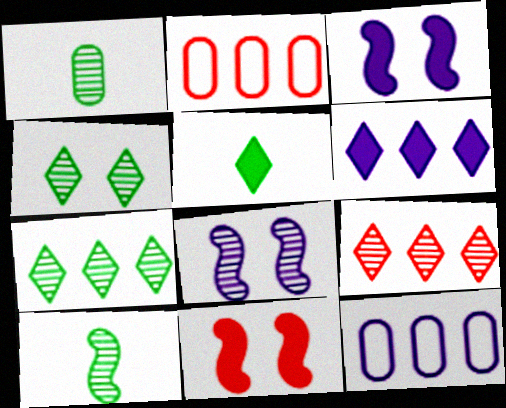[[1, 8, 9], 
[2, 5, 8]]